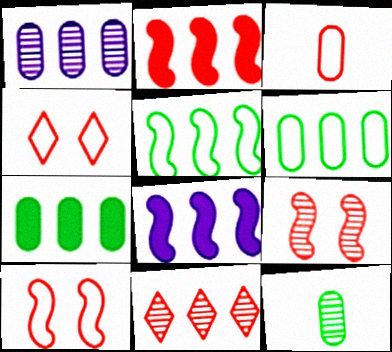[[4, 8, 12], 
[6, 8, 11]]